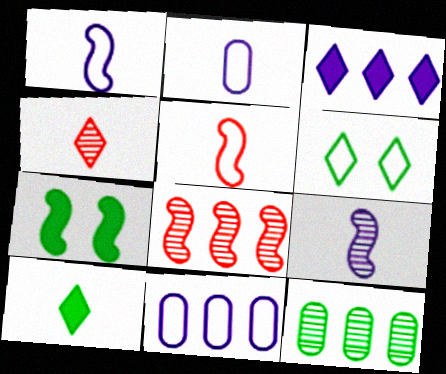[[1, 7, 8], 
[3, 4, 6], 
[4, 7, 11], 
[5, 6, 11]]